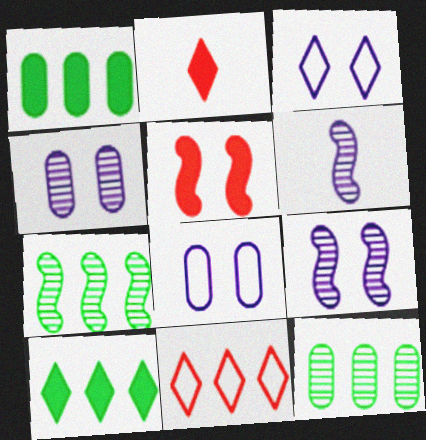[[2, 7, 8]]